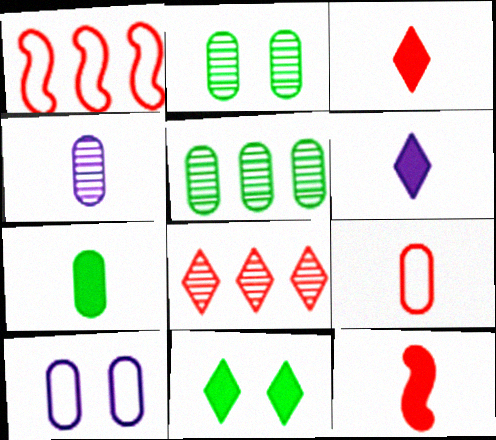[[1, 2, 6], 
[1, 4, 11], 
[4, 7, 9], 
[6, 7, 12]]